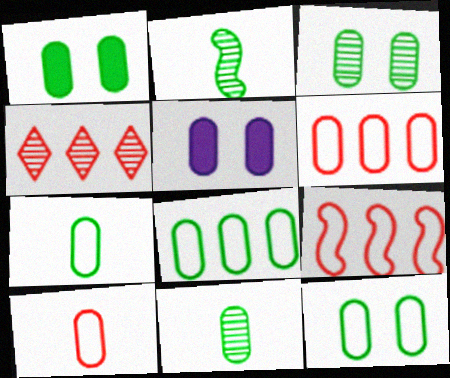[[1, 3, 12], 
[1, 8, 11], 
[5, 6, 11], 
[7, 8, 12]]